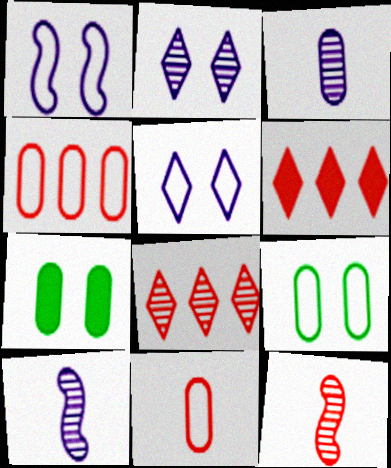[[3, 4, 7], 
[6, 9, 10]]